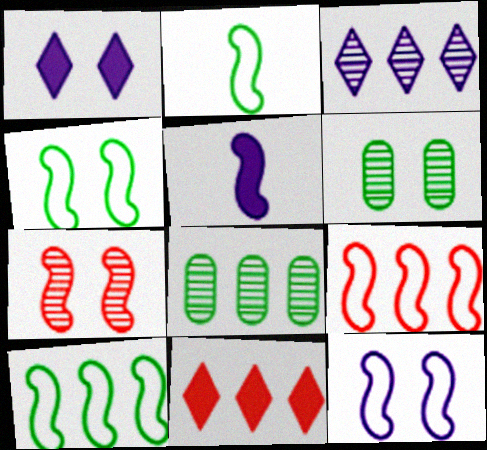[[2, 4, 10], 
[2, 9, 12], 
[5, 7, 10]]